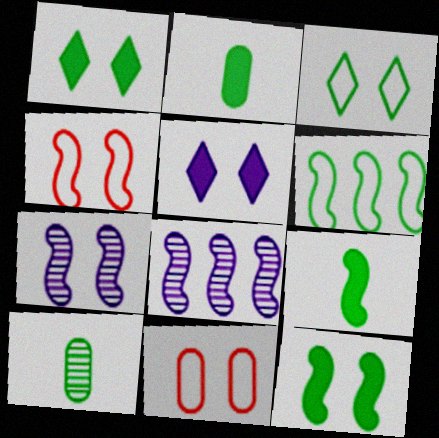[[1, 6, 10], 
[1, 7, 11], 
[4, 7, 12], 
[4, 8, 9]]